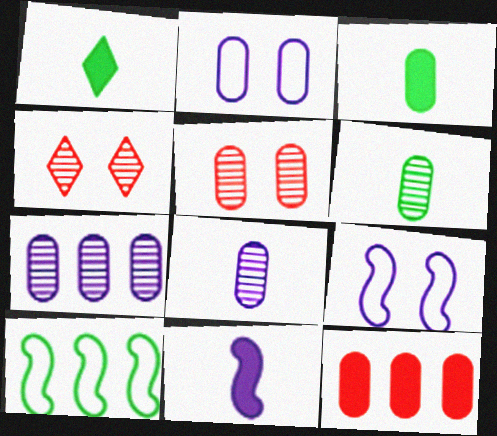[[2, 6, 12], 
[5, 6, 7]]